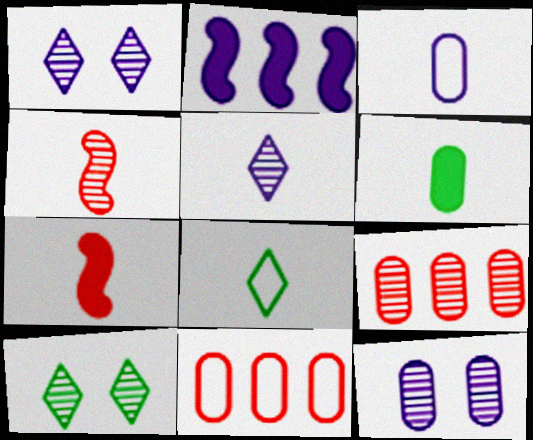[[1, 2, 3], 
[6, 11, 12]]